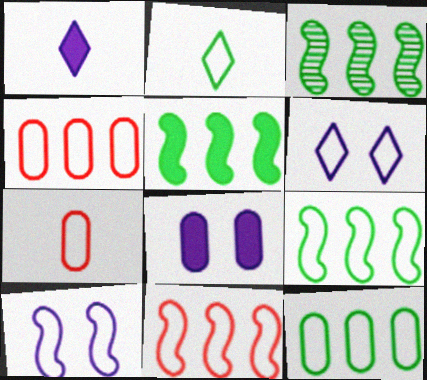[[2, 4, 10], 
[3, 5, 9], 
[6, 7, 9]]